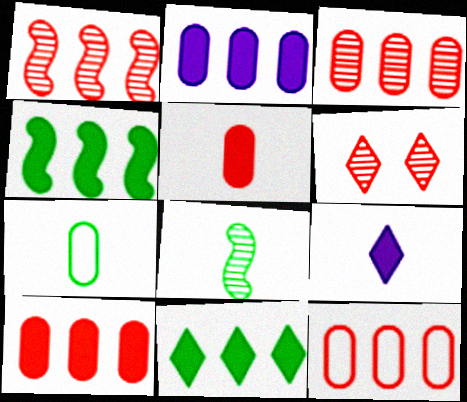[[3, 10, 12]]